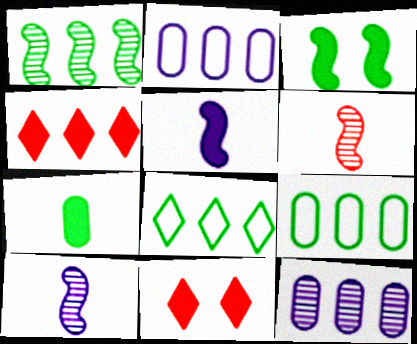[[1, 2, 4], 
[9, 10, 11]]